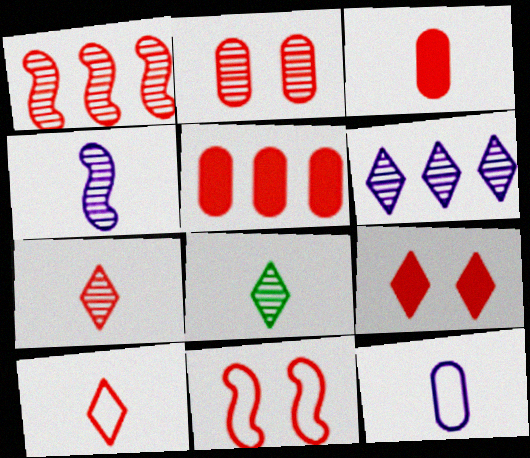[[1, 2, 7], 
[2, 9, 11], 
[5, 7, 11]]